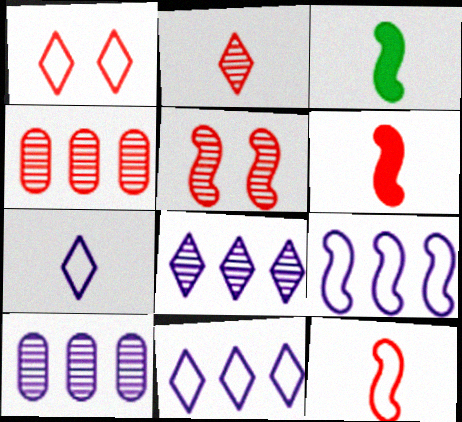[[1, 3, 10], 
[1, 4, 6], 
[2, 4, 5], 
[3, 5, 9]]